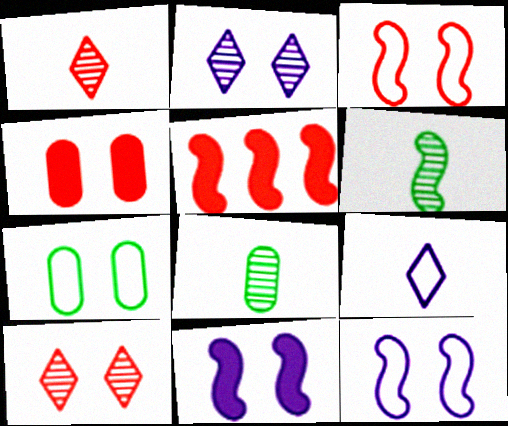[[3, 4, 10], 
[5, 6, 12], 
[7, 10, 11]]